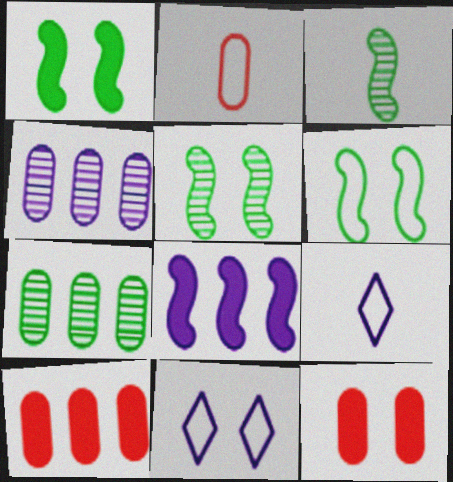[[1, 5, 6], 
[3, 10, 11], 
[5, 9, 10], 
[5, 11, 12]]